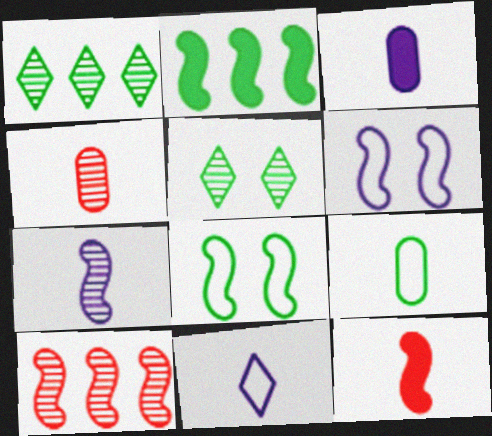[[2, 5, 9], 
[3, 4, 9], 
[3, 7, 11]]